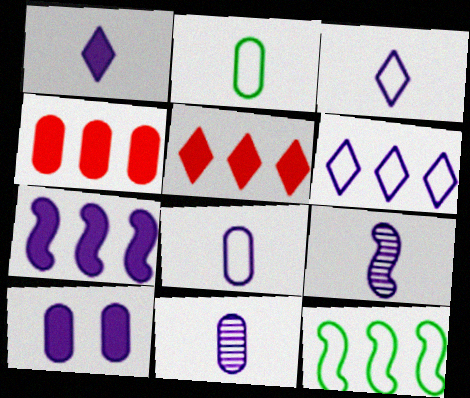[[1, 7, 10], 
[1, 8, 9], 
[6, 9, 10]]